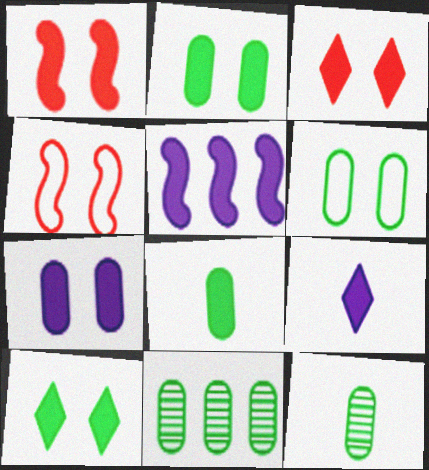[[1, 7, 10], 
[3, 5, 8], 
[4, 9, 11], 
[5, 7, 9], 
[6, 8, 11]]